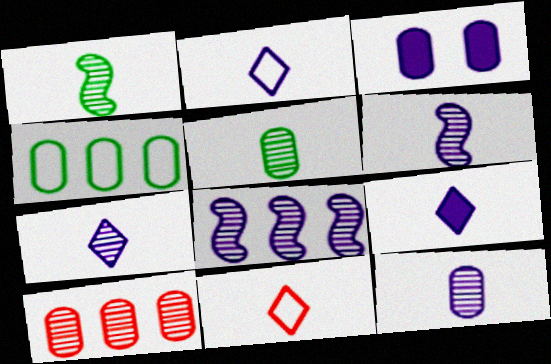[[2, 3, 8], 
[2, 7, 9], 
[6, 7, 12]]